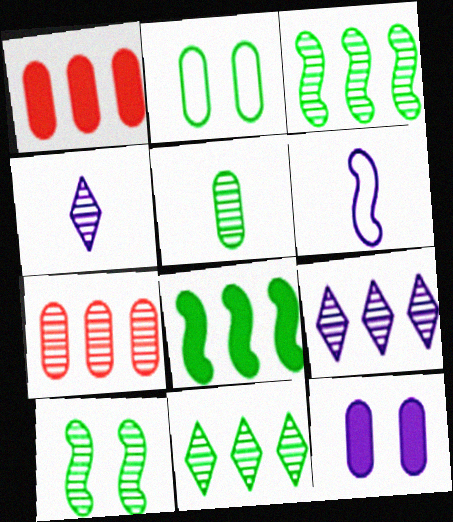[[3, 7, 9], 
[4, 7, 10], 
[5, 10, 11], 
[6, 9, 12]]